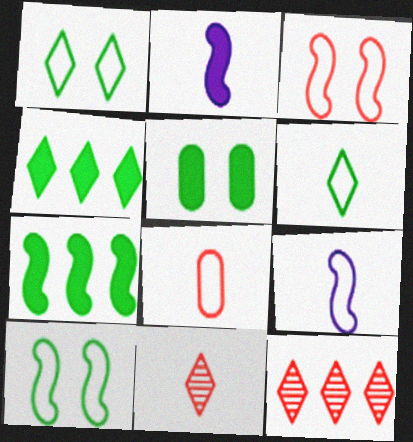[[5, 9, 12], 
[6, 8, 9]]